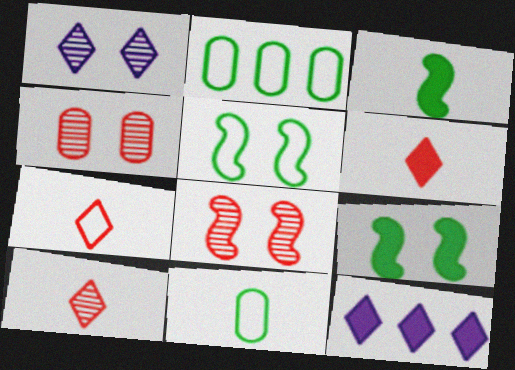[[6, 7, 10], 
[8, 11, 12]]